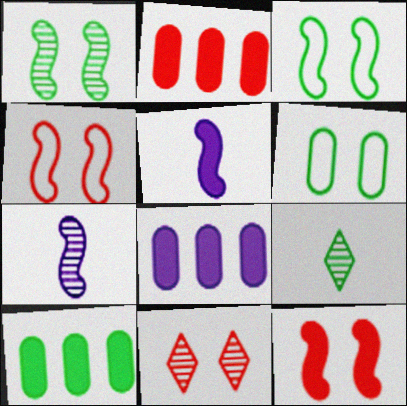[[2, 8, 10], 
[3, 9, 10], 
[4, 8, 9]]